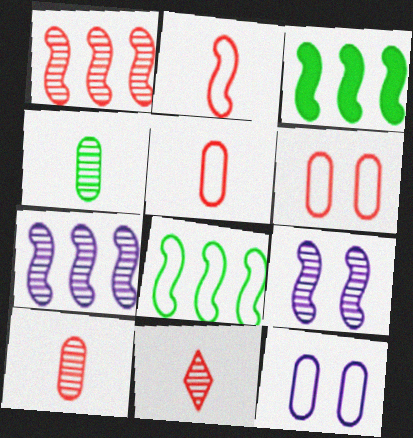[[2, 3, 9], 
[3, 11, 12]]